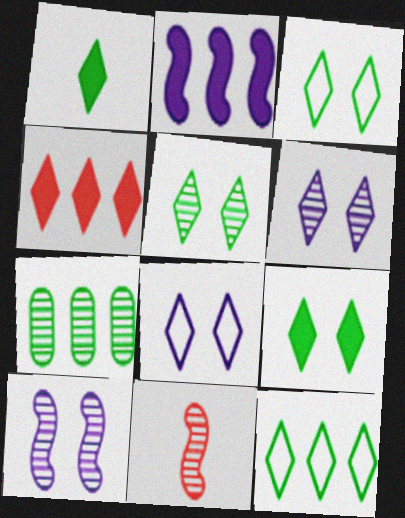[[1, 5, 12], 
[3, 5, 9], 
[6, 7, 11]]